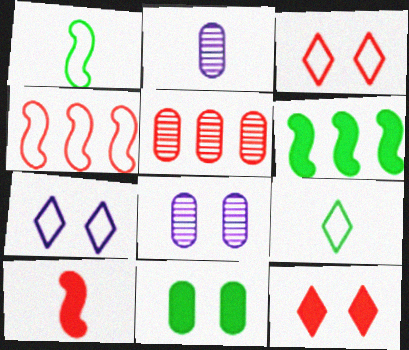[[2, 3, 6], 
[2, 9, 10], 
[3, 5, 10]]